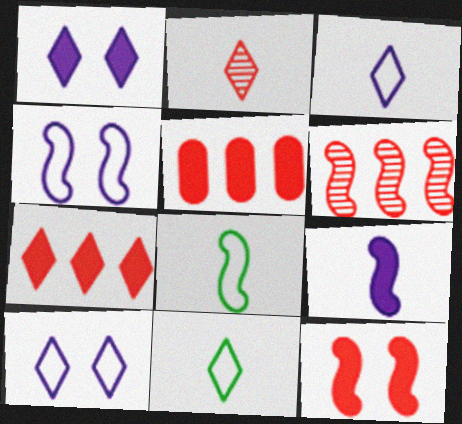[]